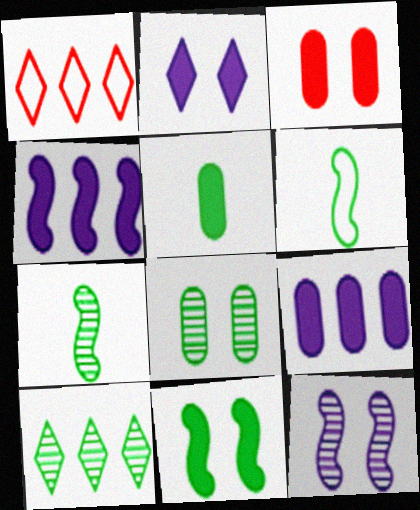[[1, 5, 12], 
[2, 3, 11], 
[3, 5, 9], 
[7, 8, 10]]